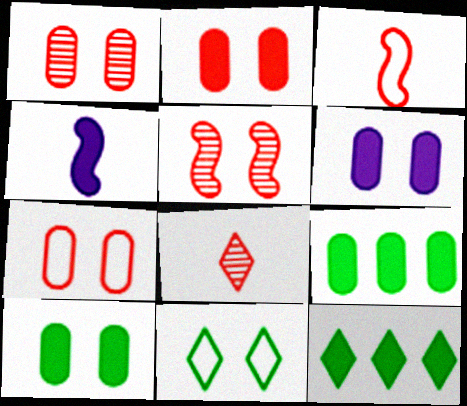[[1, 2, 7], 
[2, 4, 12], 
[2, 6, 10], 
[5, 6, 11]]